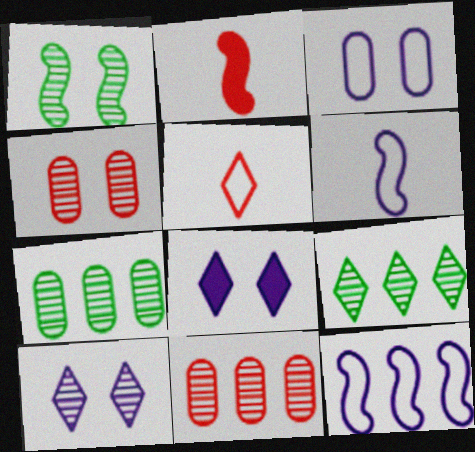[[1, 2, 12], 
[1, 4, 10], 
[2, 3, 9], 
[5, 8, 9]]